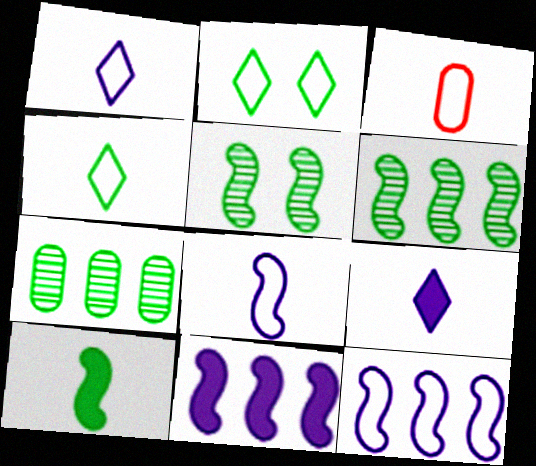[[2, 3, 12], 
[2, 7, 10], 
[3, 4, 8]]